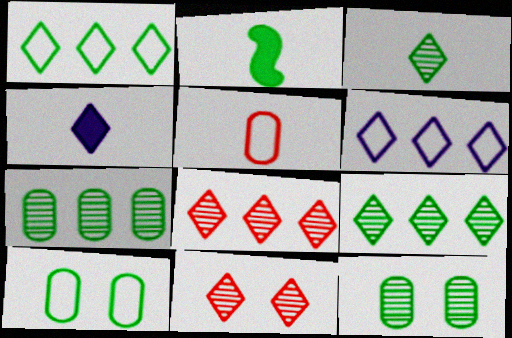[[1, 2, 12], 
[1, 4, 11], 
[2, 9, 10]]